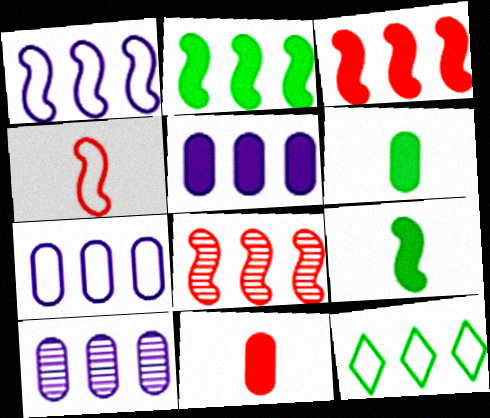[[1, 2, 8], 
[3, 10, 12], 
[5, 7, 10], 
[5, 8, 12]]